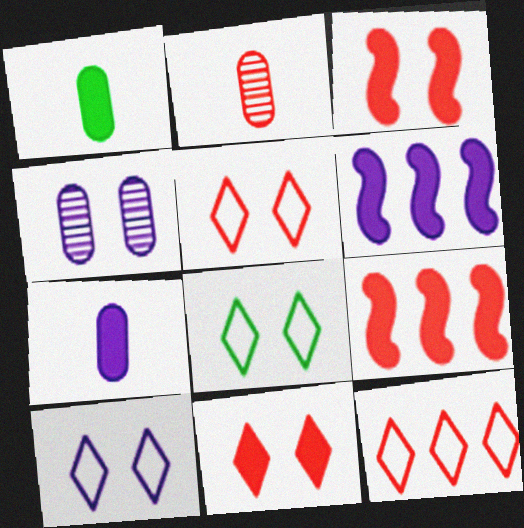[[1, 6, 11], 
[2, 3, 12], 
[2, 5, 9], 
[2, 6, 8], 
[3, 4, 8], 
[5, 8, 10]]